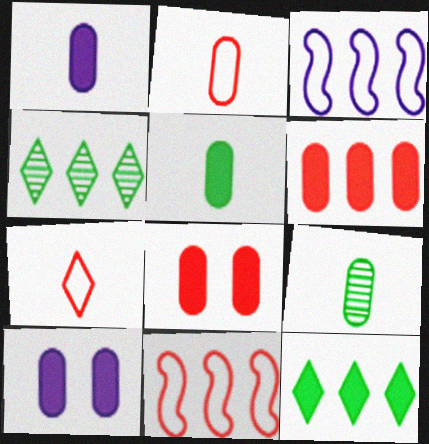[[1, 2, 9], 
[3, 4, 6], 
[5, 6, 10]]